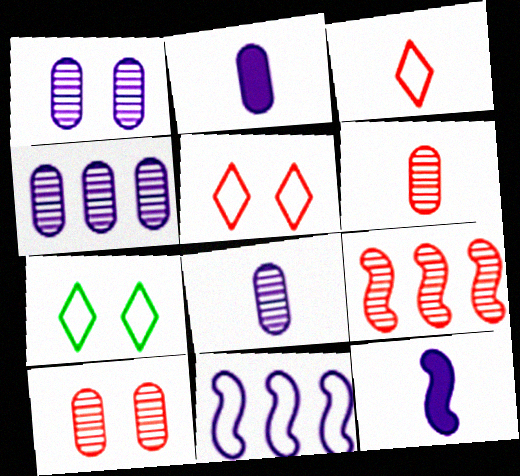[[1, 4, 8], 
[2, 7, 9]]